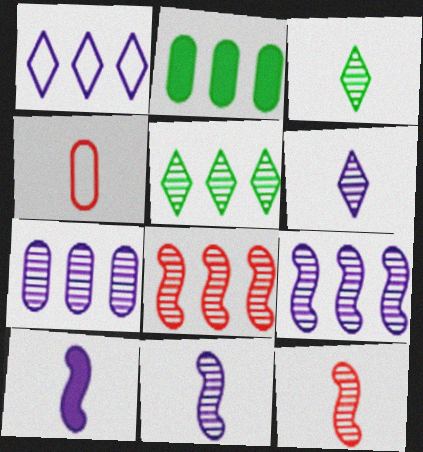[[1, 2, 8], 
[3, 4, 10], 
[5, 7, 8]]